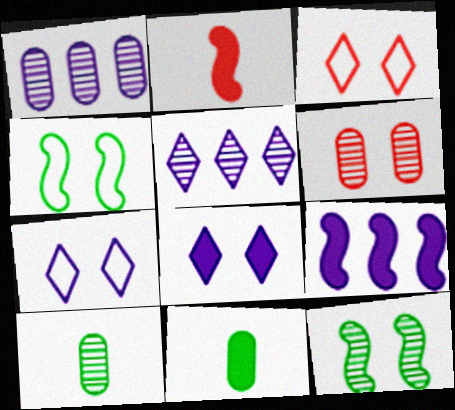[[1, 6, 10], 
[3, 9, 10], 
[4, 6, 8]]